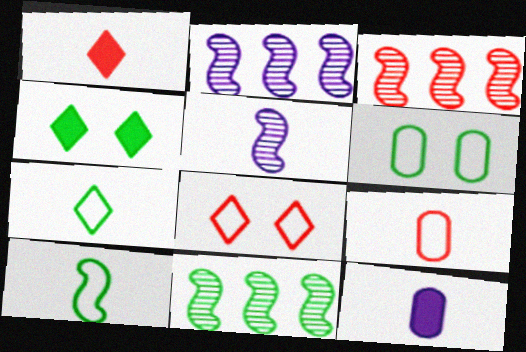[[1, 2, 6], 
[2, 3, 11], 
[2, 4, 9], 
[8, 11, 12]]